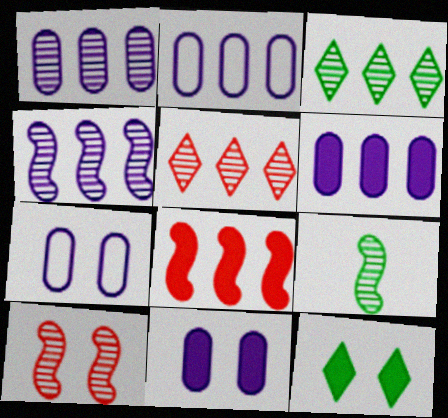[[1, 2, 6], 
[2, 3, 8], 
[4, 9, 10], 
[7, 10, 12]]